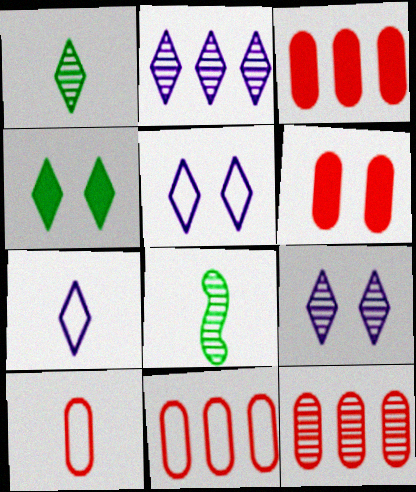[[3, 5, 8], 
[3, 11, 12], 
[6, 10, 12], 
[8, 9, 12]]